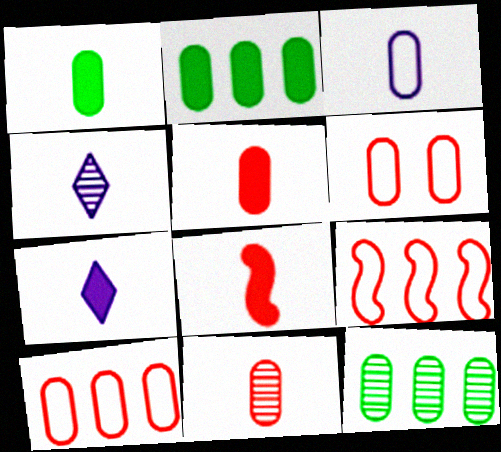[[1, 3, 11], 
[1, 7, 8]]